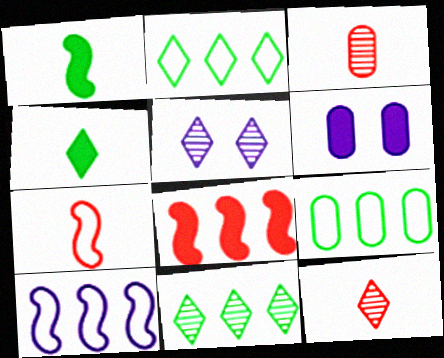[[3, 6, 9], 
[4, 6, 8], 
[5, 11, 12], 
[6, 7, 11]]